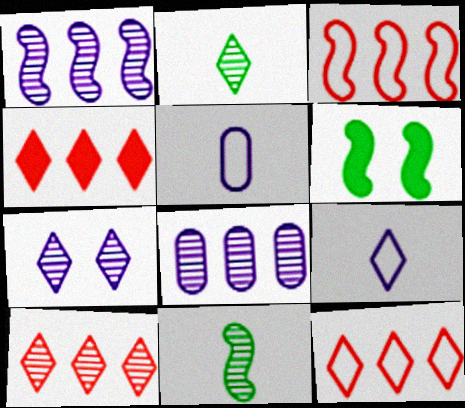[[2, 7, 10], 
[4, 10, 12], 
[5, 6, 10]]